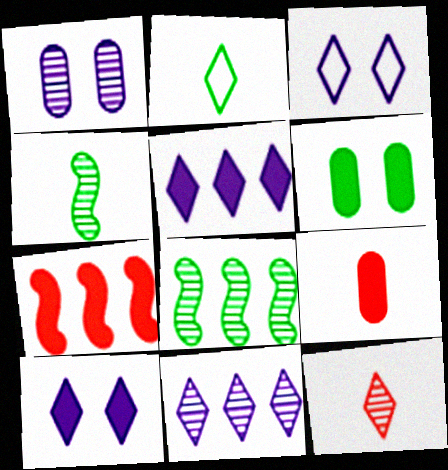[[1, 2, 7], 
[1, 8, 12], 
[2, 6, 8], 
[3, 8, 9]]